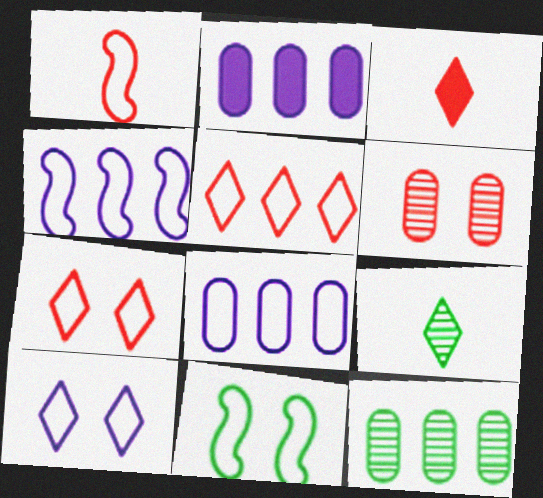[[1, 4, 11]]